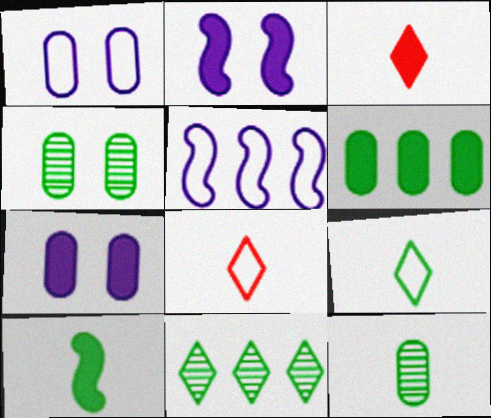[[2, 3, 6], 
[3, 4, 5], 
[9, 10, 12]]